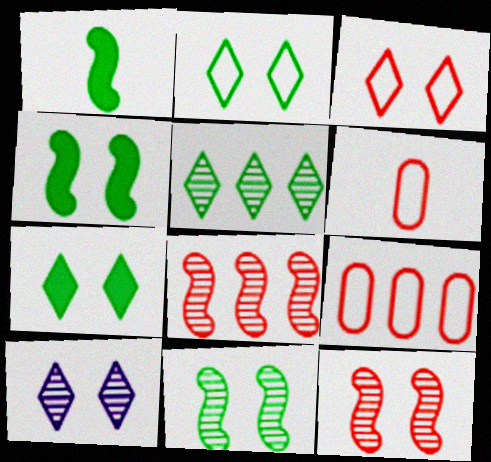[[1, 9, 10], 
[3, 7, 10]]